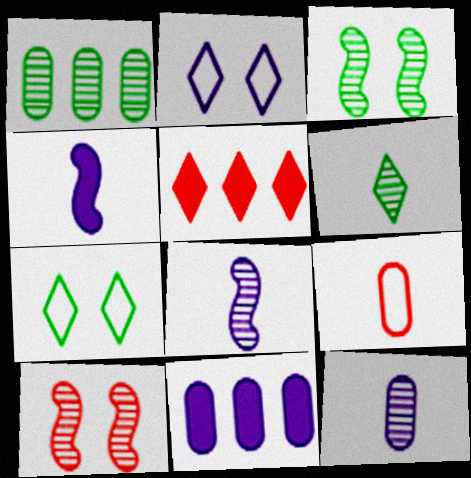[[1, 3, 6], 
[2, 5, 6], 
[2, 8, 11], 
[4, 6, 9], 
[5, 9, 10]]